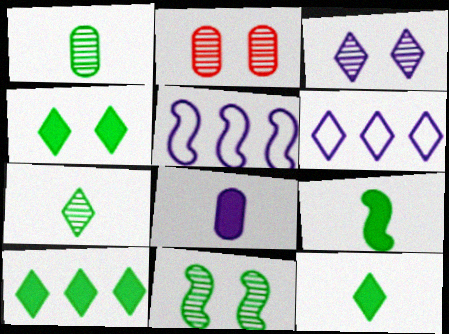[[2, 3, 11], 
[2, 5, 12], 
[2, 6, 9], 
[3, 5, 8], 
[4, 10, 12]]